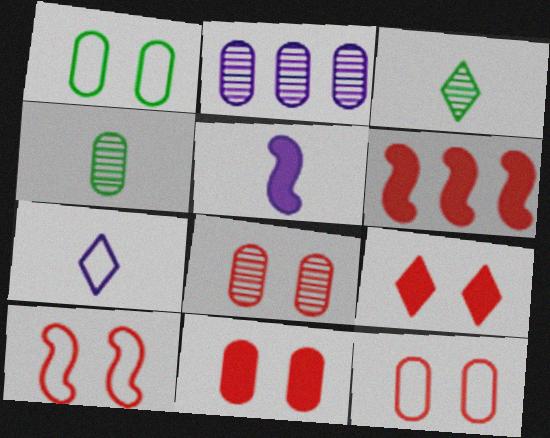[[2, 4, 8], 
[8, 9, 10], 
[8, 11, 12]]